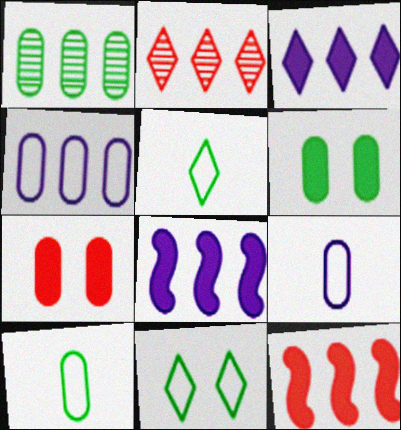[[1, 6, 10], 
[1, 7, 9]]